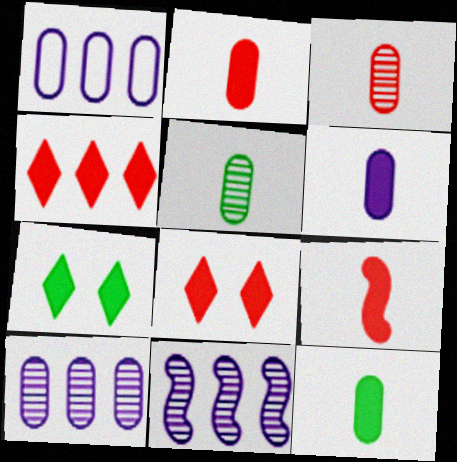[[2, 6, 12]]